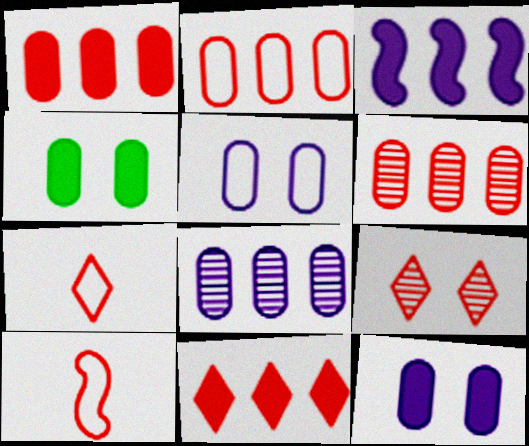[[1, 2, 6], 
[1, 9, 10], 
[7, 9, 11]]